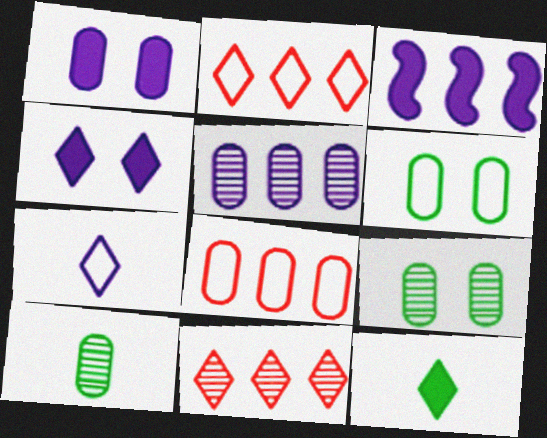[[1, 8, 10]]